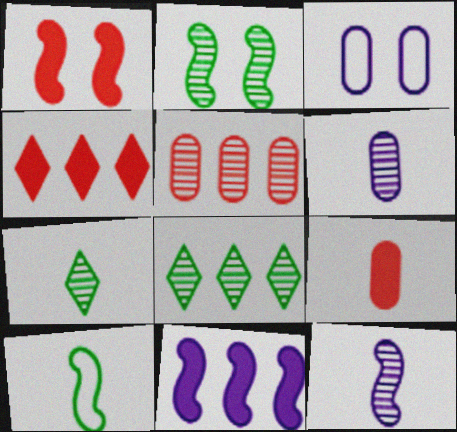[[1, 4, 9]]